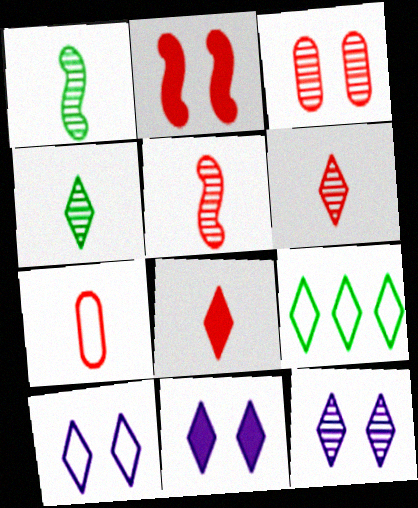[[5, 7, 8], 
[6, 9, 11], 
[8, 9, 12], 
[10, 11, 12]]